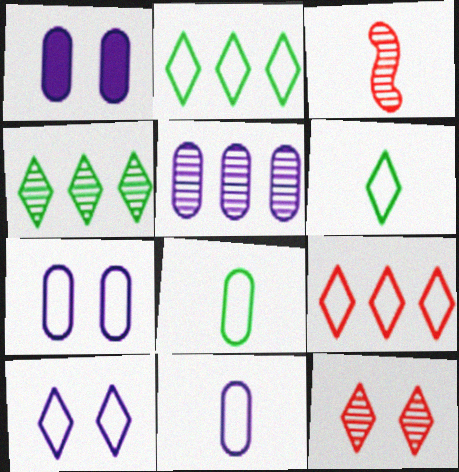[[1, 2, 3], 
[1, 5, 11], 
[6, 9, 10]]